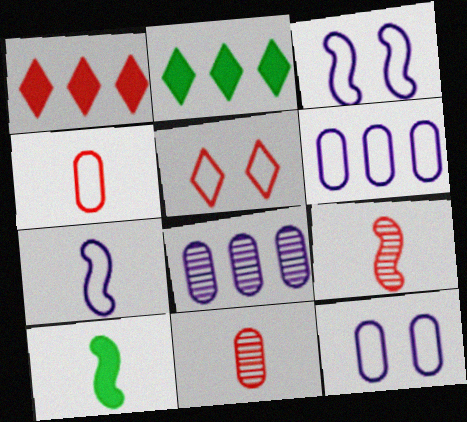[[2, 3, 11], 
[2, 9, 12], 
[5, 8, 10], 
[7, 9, 10]]